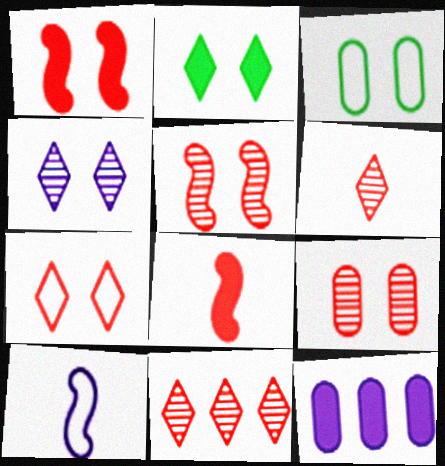[[1, 3, 4], 
[1, 7, 9], 
[2, 4, 7], 
[2, 8, 12], 
[4, 10, 12]]